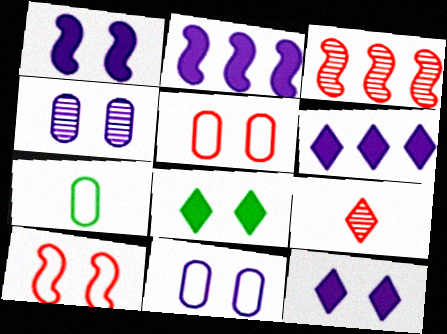[[3, 7, 12], 
[4, 8, 10]]